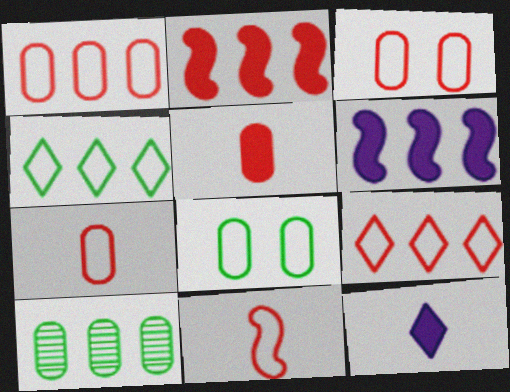[[1, 3, 7], 
[3, 9, 11], 
[6, 9, 10]]